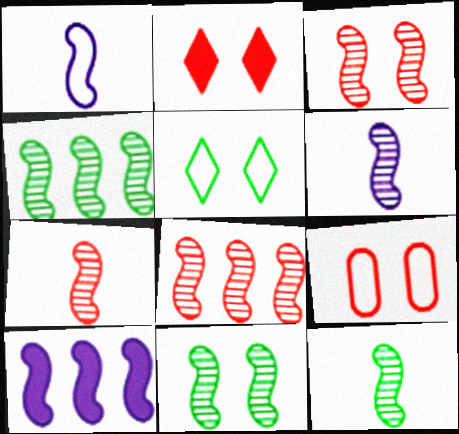[[2, 3, 9], 
[3, 4, 6], 
[3, 7, 8], 
[4, 11, 12], 
[6, 7, 12], 
[6, 8, 11]]